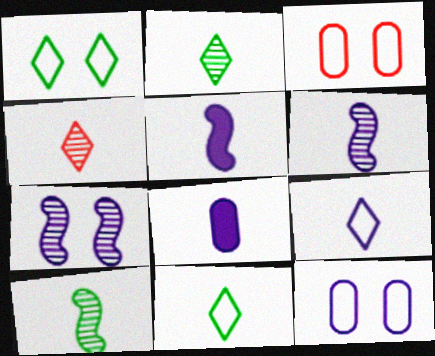[[6, 8, 9]]